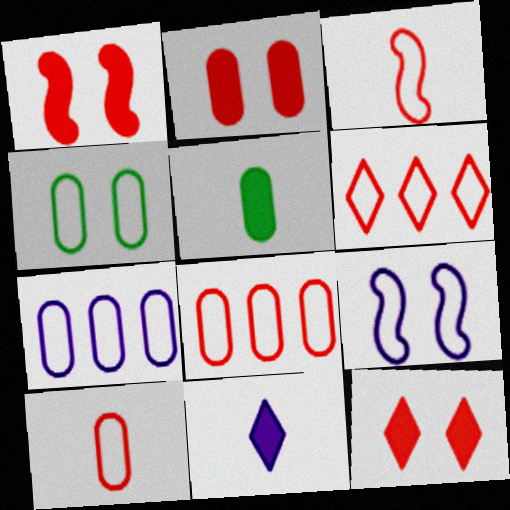[[1, 2, 12], 
[4, 7, 10]]